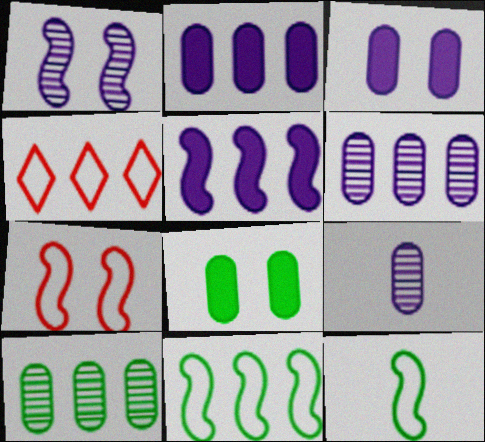[[4, 5, 10]]